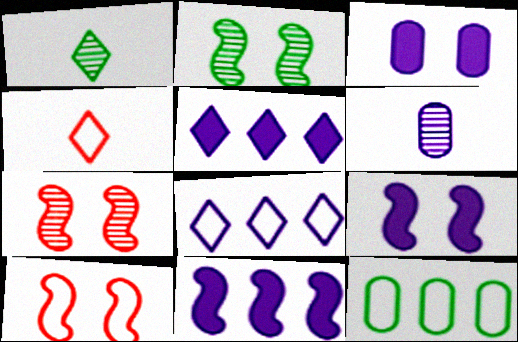[[2, 9, 10], 
[6, 8, 9]]